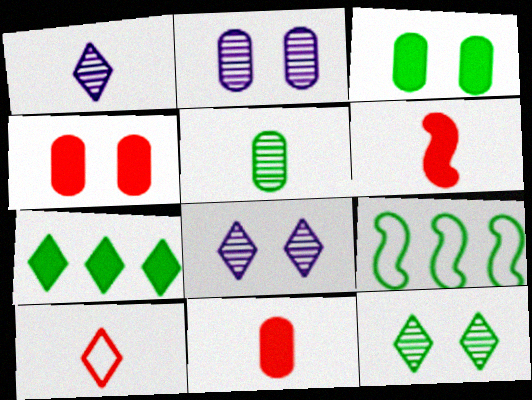[[1, 4, 9], 
[7, 8, 10], 
[8, 9, 11]]